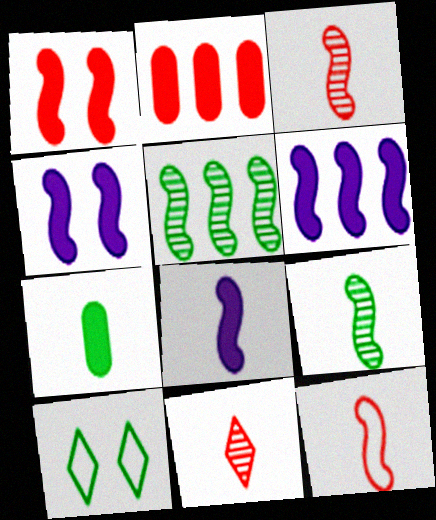[[4, 5, 12], 
[4, 6, 8], 
[5, 7, 10], 
[8, 9, 12]]